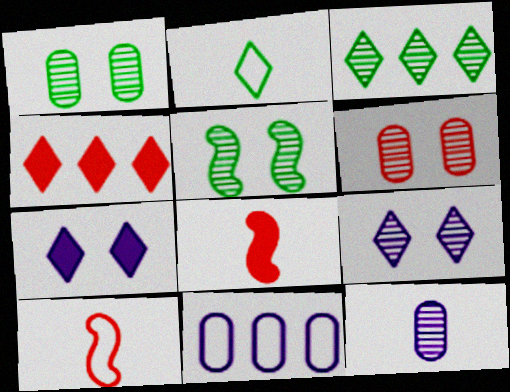[[2, 4, 9], 
[2, 8, 12], 
[4, 6, 10], 
[5, 6, 9]]